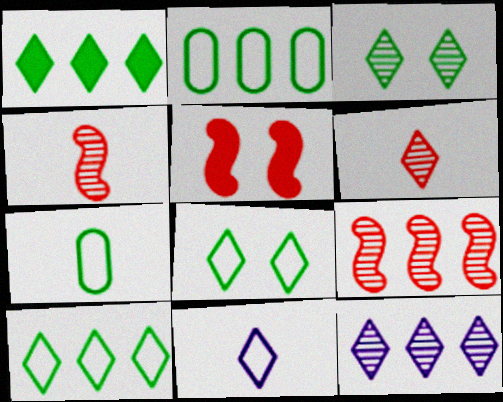[[3, 6, 12], 
[5, 7, 12]]